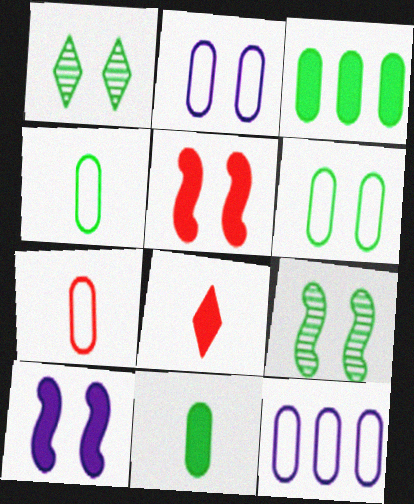[[1, 2, 5], 
[3, 8, 10], 
[6, 7, 12], 
[8, 9, 12]]